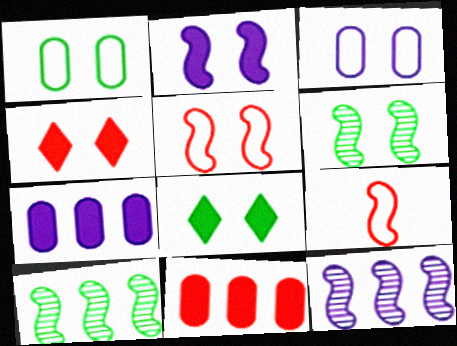[[1, 6, 8], 
[2, 5, 6], 
[2, 9, 10], 
[3, 4, 6]]